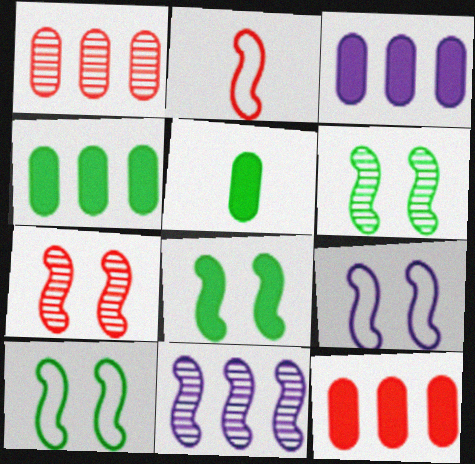[[2, 8, 11], 
[3, 4, 12], 
[6, 8, 10], 
[7, 8, 9]]